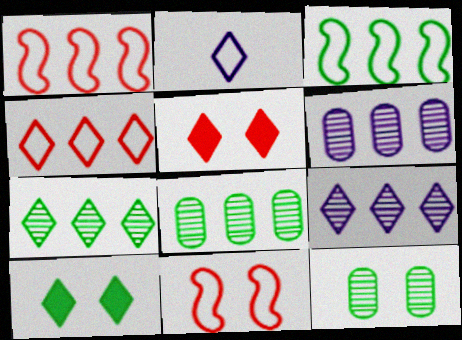[[2, 5, 7]]